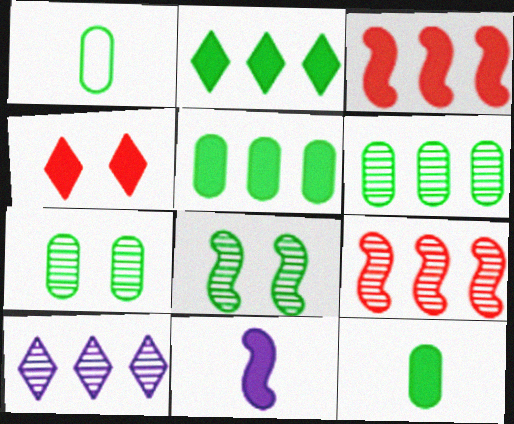[[1, 2, 8], 
[1, 5, 7], 
[4, 5, 11], 
[6, 9, 10]]